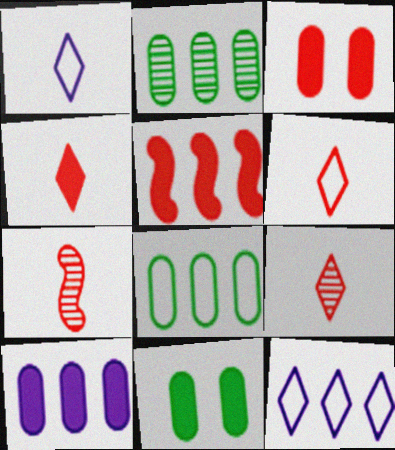[[2, 5, 12], 
[3, 4, 5], 
[4, 6, 9], 
[7, 11, 12]]